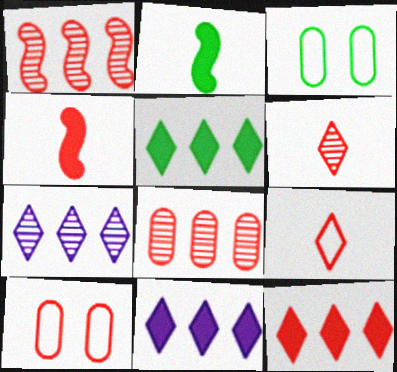[[2, 7, 10], 
[3, 4, 7], 
[5, 11, 12]]